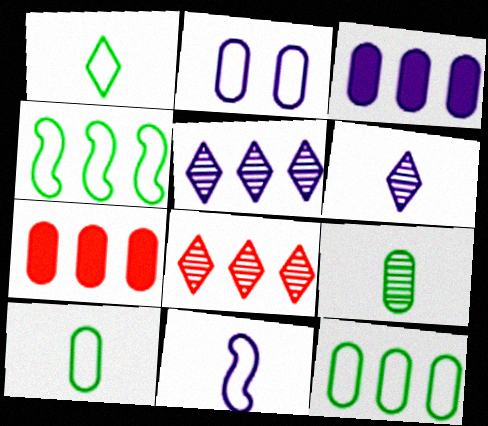[[2, 7, 9], 
[3, 4, 8], 
[4, 5, 7]]